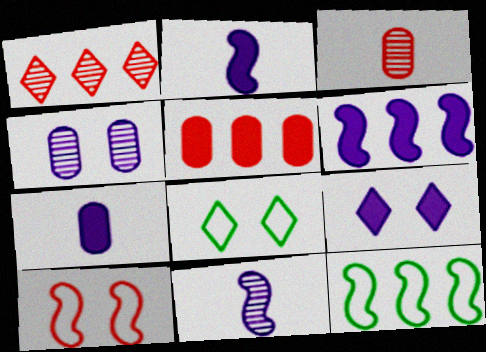[[3, 6, 8], 
[3, 9, 12], 
[5, 8, 11], 
[6, 7, 9]]